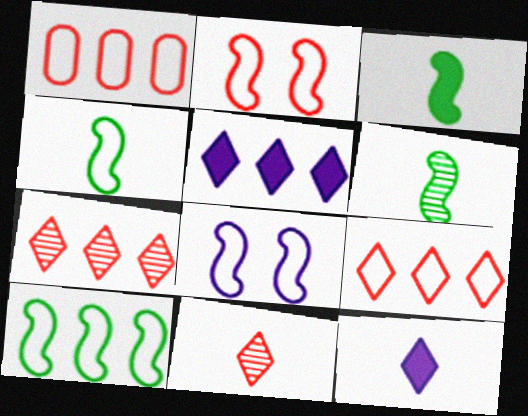[[3, 4, 6]]